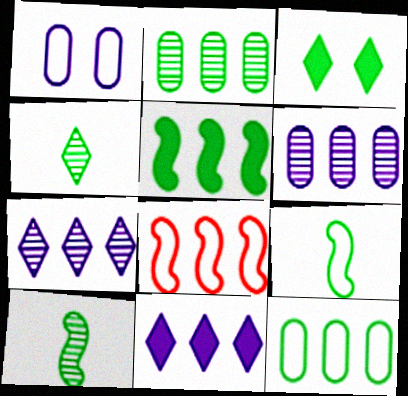[[2, 3, 9], 
[2, 8, 11], 
[3, 10, 12]]